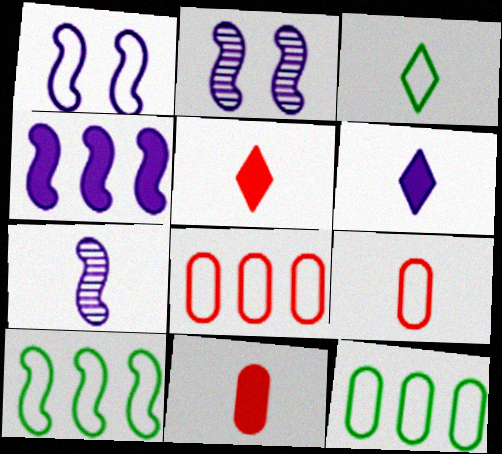[[1, 3, 8], 
[1, 4, 7], 
[2, 5, 12], 
[3, 7, 11]]